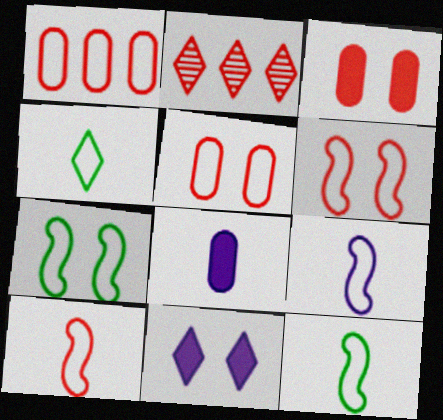[[2, 3, 10], 
[2, 4, 11], 
[2, 7, 8], 
[9, 10, 12]]